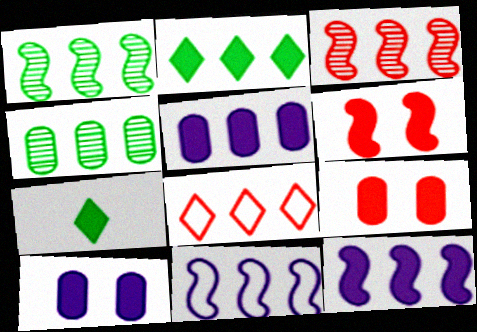[[1, 5, 8], 
[4, 8, 12], 
[5, 6, 7], 
[7, 9, 12]]